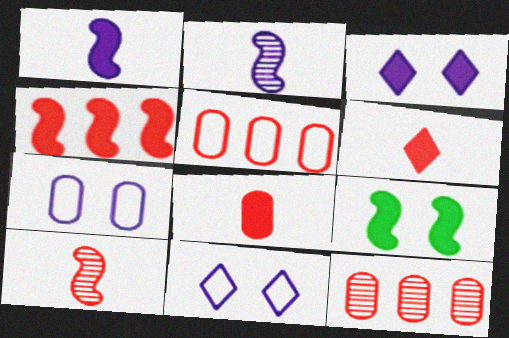[[1, 4, 9]]